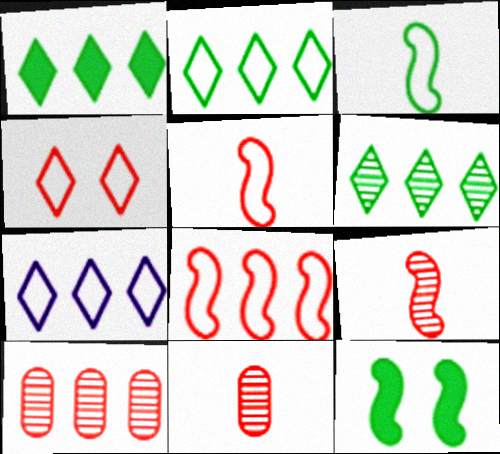[[1, 2, 6], 
[7, 11, 12]]